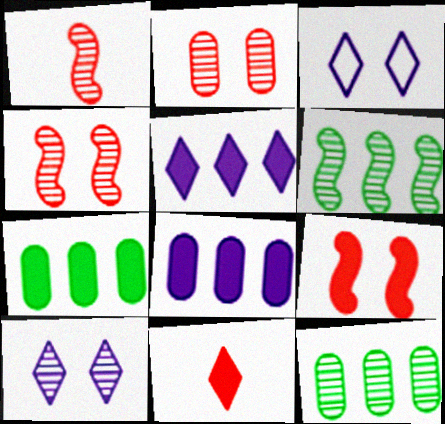[[1, 3, 7], 
[1, 10, 12]]